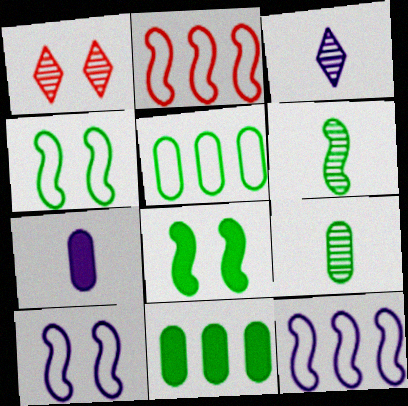[]